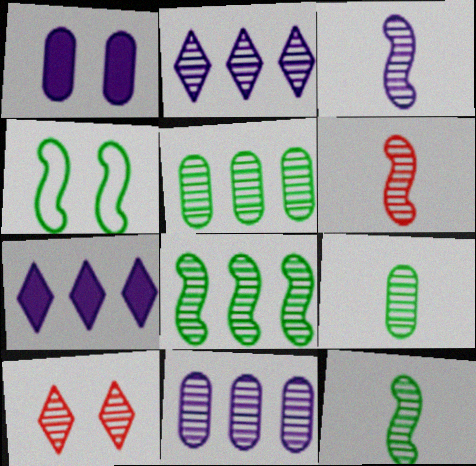[[1, 4, 10], 
[3, 5, 10], 
[3, 6, 12], 
[10, 11, 12]]